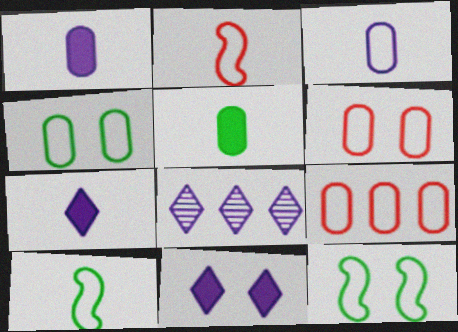[[3, 4, 9]]